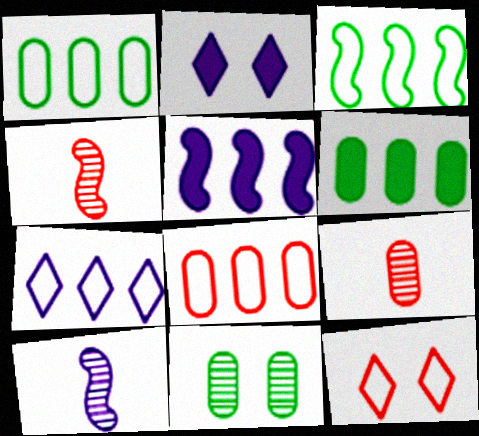[[1, 2, 4], 
[2, 3, 9], 
[3, 7, 8], 
[6, 10, 12]]